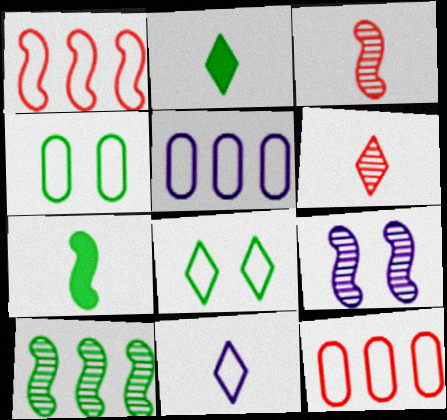[[1, 4, 11], 
[1, 7, 9], 
[2, 4, 10], 
[2, 6, 11], 
[2, 9, 12], 
[3, 9, 10]]